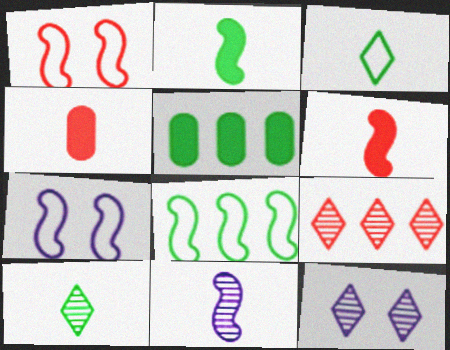[[1, 4, 9], 
[3, 4, 11], 
[4, 8, 12], 
[9, 10, 12]]